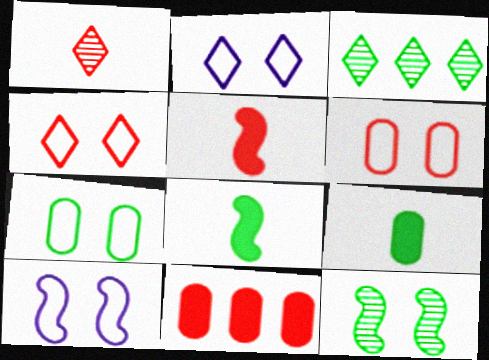[[3, 7, 8], 
[4, 7, 10]]